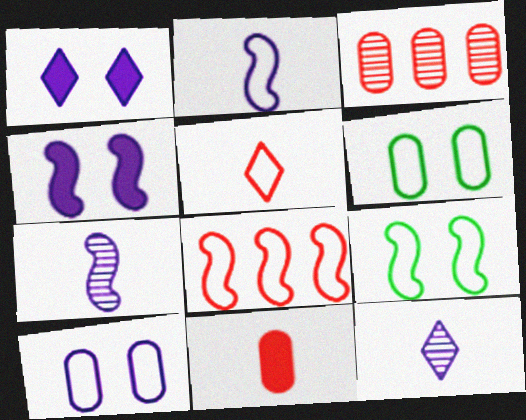[[2, 8, 9]]